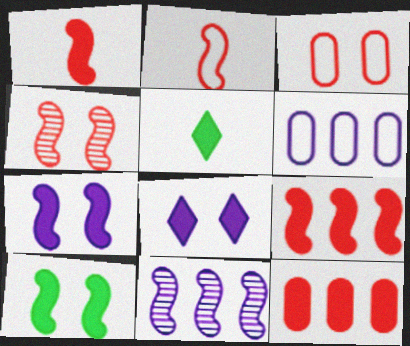[[2, 4, 9], 
[2, 10, 11], 
[3, 5, 11], 
[4, 5, 6], 
[5, 7, 12]]